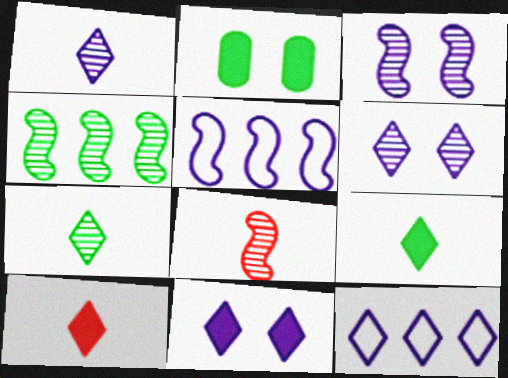[[1, 11, 12], 
[2, 8, 12], 
[3, 4, 8]]